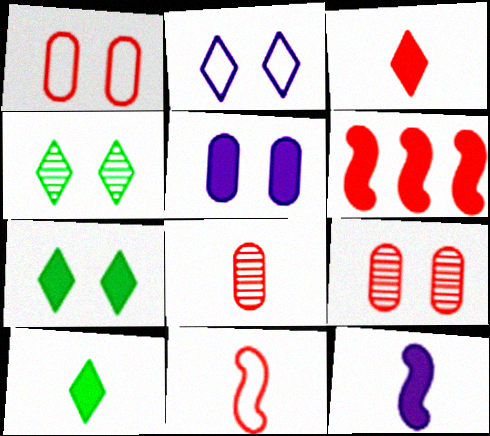[[3, 8, 11], 
[5, 6, 10]]